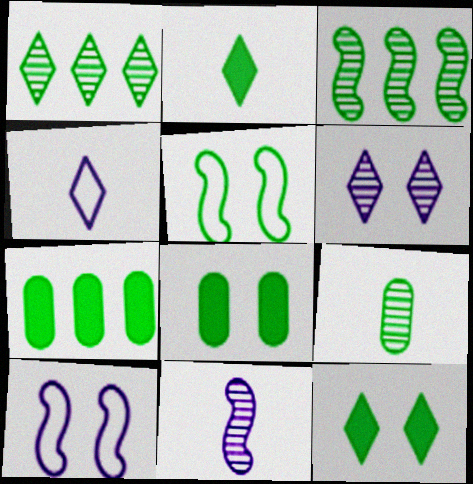[]